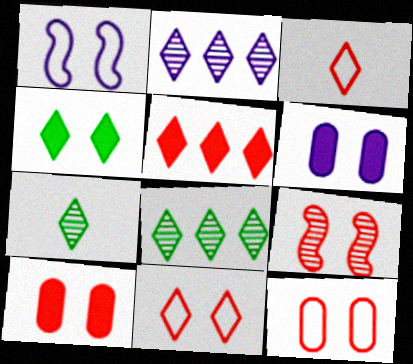[[2, 3, 4], 
[9, 10, 11]]